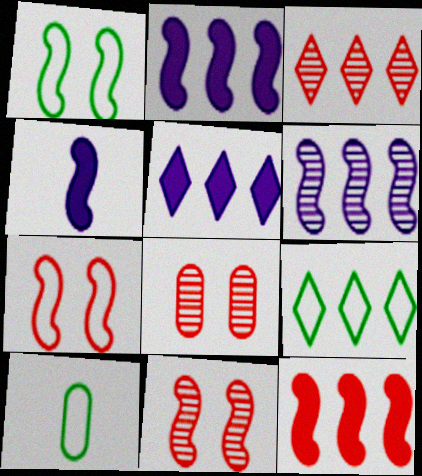[[1, 9, 10], 
[3, 5, 9], 
[4, 8, 9], 
[5, 10, 11]]